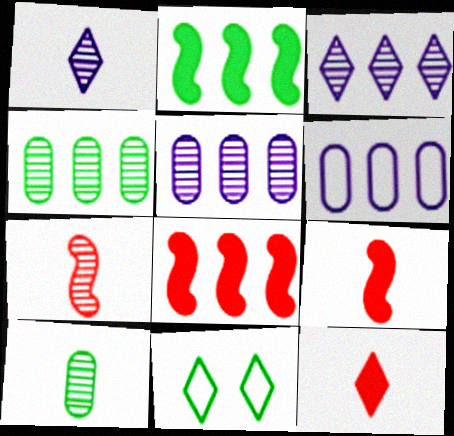[[1, 7, 10], 
[2, 10, 11], 
[3, 11, 12], 
[5, 9, 11]]